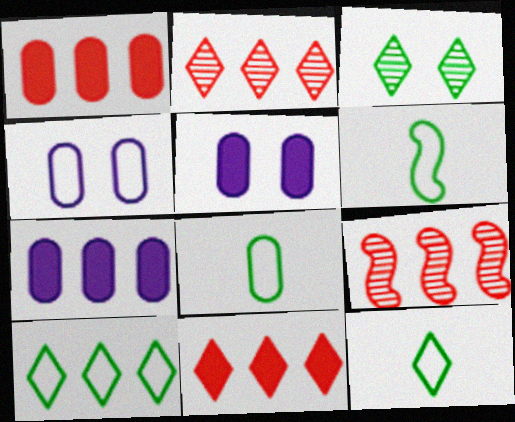[[2, 5, 6], 
[5, 9, 12], 
[6, 8, 12], 
[7, 9, 10]]